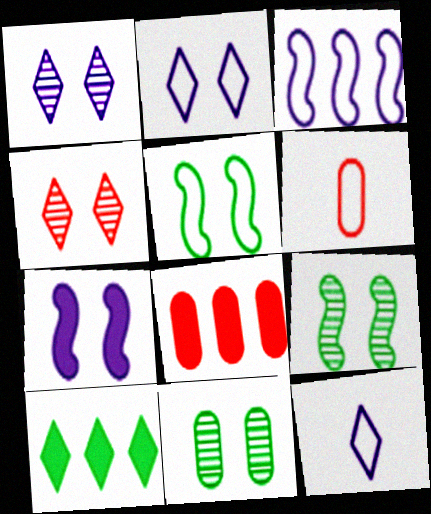[[4, 10, 12], 
[8, 9, 12]]